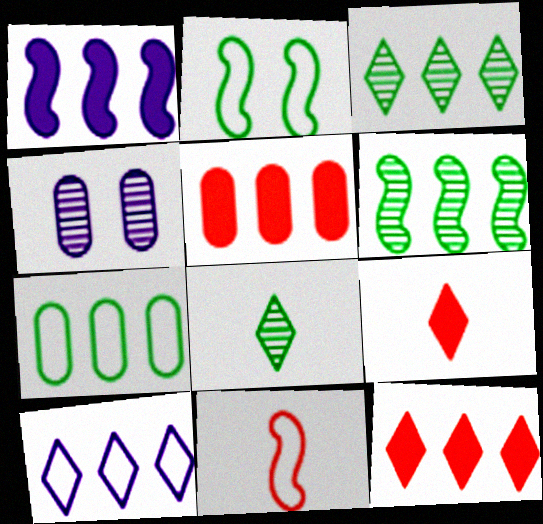[[3, 10, 12], 
[5, 6, 10]]